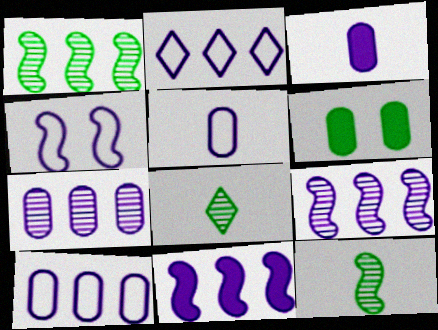[[2, 4, 5], 
[2, 7, 11]]